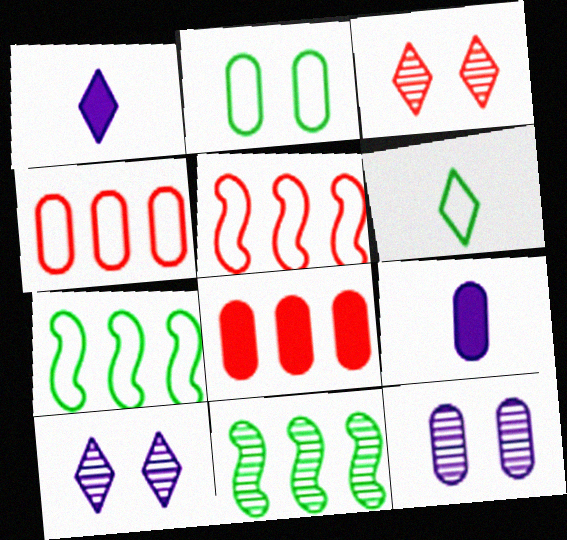[[2, 6, 7], 
[3, 7, 9]]